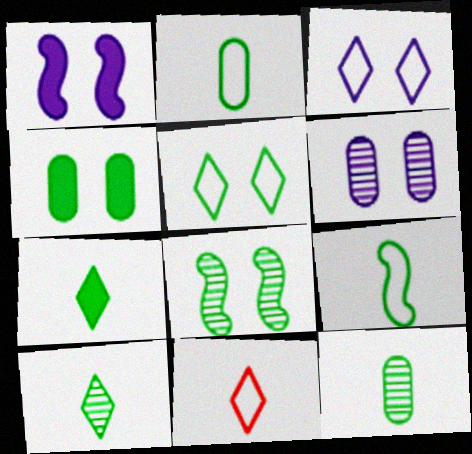[[1, 3, 6], 
[4, 5, 8], 
[7, 9, 12]]